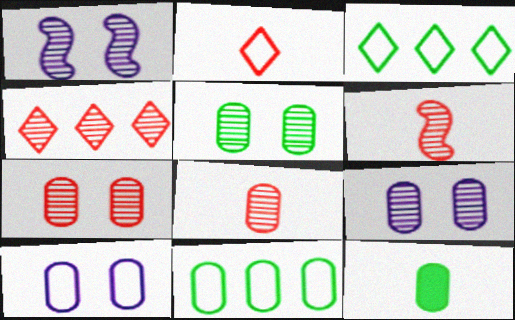[[4, 6, 7], 
[5, 7, 9], 
[5, 11, 12]]